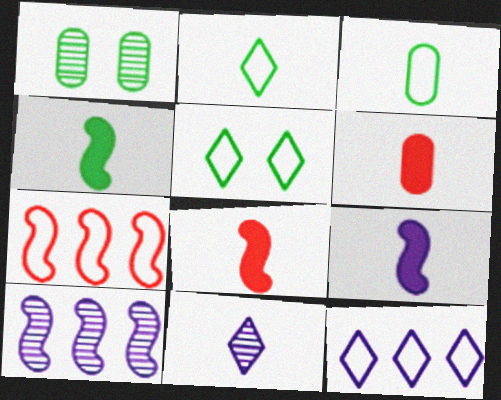[[1, 8, 12], 
[3, 8, 11], 
[4, 8, 9], 
[5, 6, 10]]